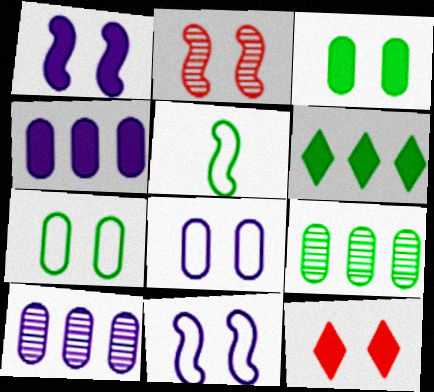[[1, 3, 12], 
[5, 10, 12]]